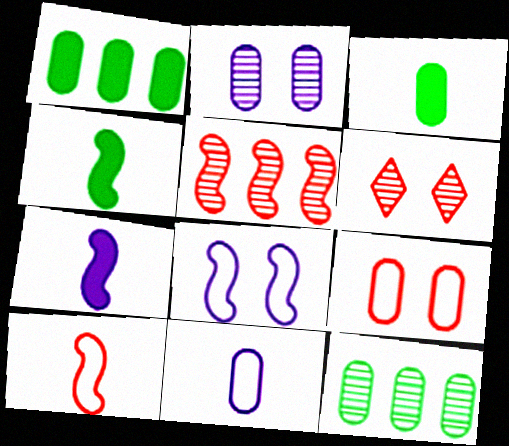[[4, 5, 8]]